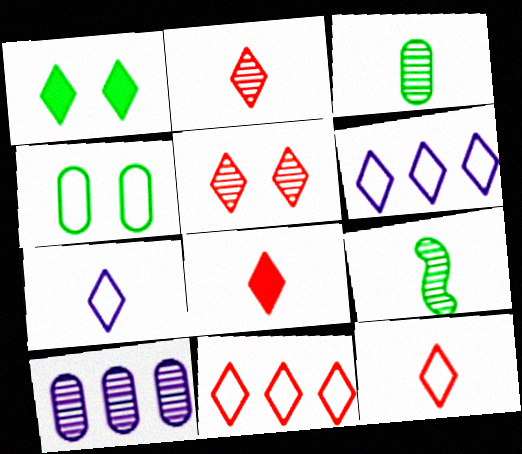[[1, 2, 6], 
[2, 8, 12], 
[5, 8, 11], 
[5, 9, 10]]